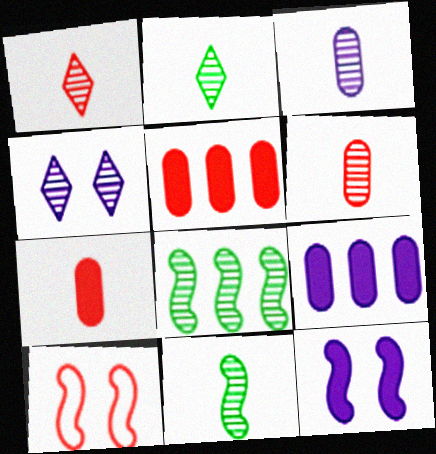[[1, 3, 11], 
[1, 5, 10], 
[2, 9, 10], 
[4, 6, 8]]